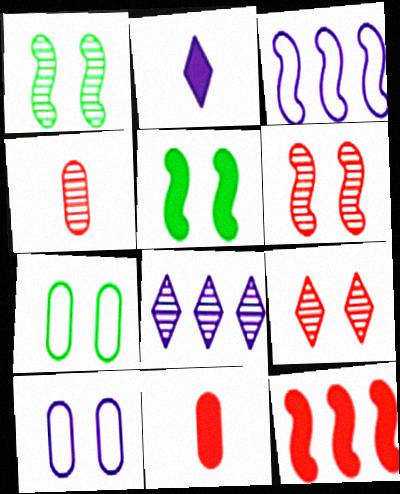[[1, 4, 8], 
[5, 9, 10]]